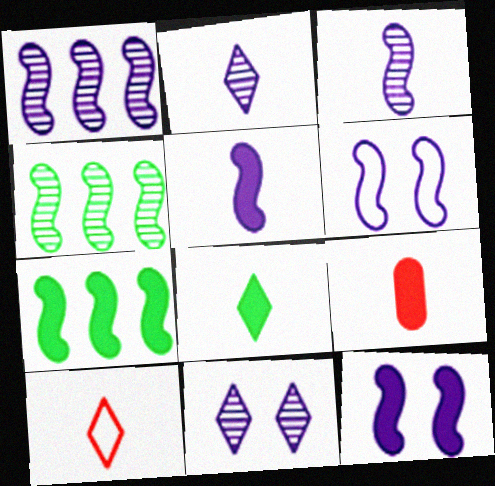[[1, 5, 6], 
[2, 8, 10], 
[5, 8, 9]]